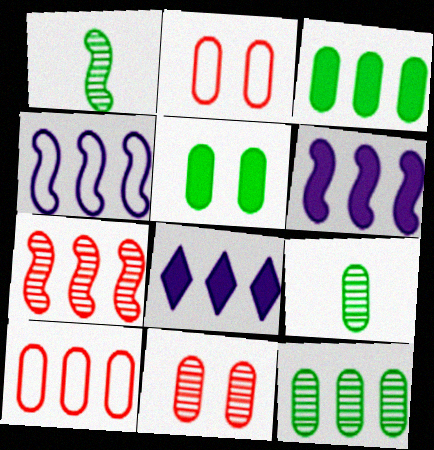[[1, 2, 8]]